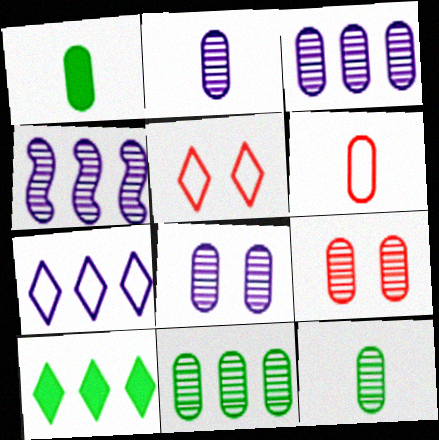[[1, 2, 6], 
[1, 4, 5], 
[2, 3, 8], 
[2, 9, 11], 
[3, 9, 12]]